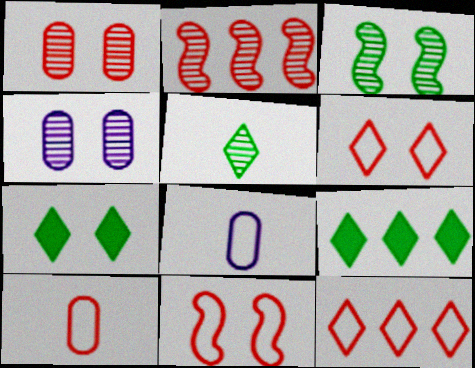[[2, 4, 5], 
[2, 7, 8], 
[4, 7, 11], 
[10, 11, 12]]